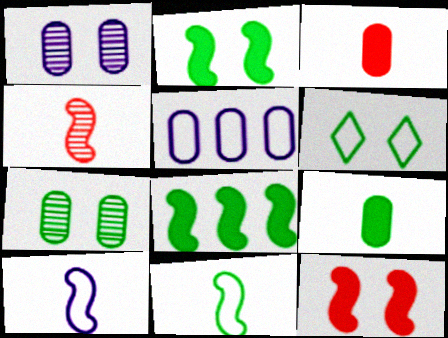[[1, 6, 12], 
[2, 6, 7], 
[3, 5, 7]]